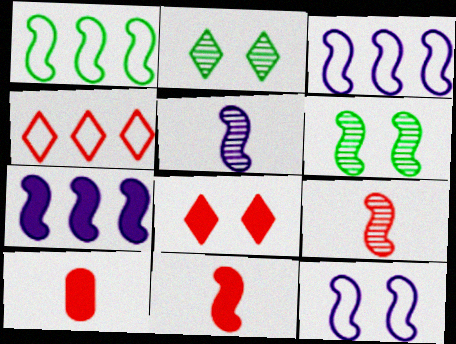[[2, 3, 10], 
[3, 6, 11], 
[5, 7, 12]]